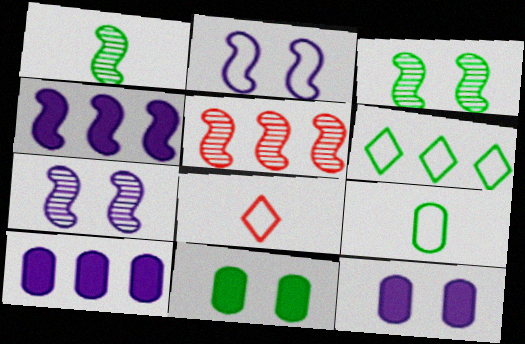[[1, 5, 7], 
[1, 6, 11], 
[3, 8, 10], 
[5, 6, 10]]